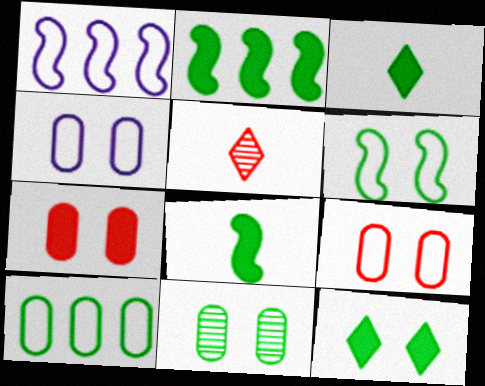[[2, 4, 5], 
[4, 7, 11], 
[6, 11, 12]]